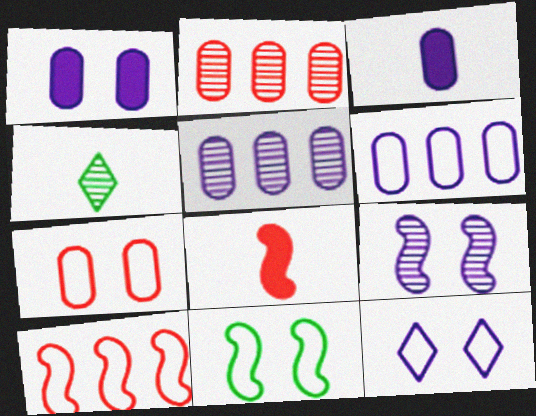[[1, 4, 10], 
[1, 9, 12], 
[2, 4, 9], 
[7, 11, 12]]